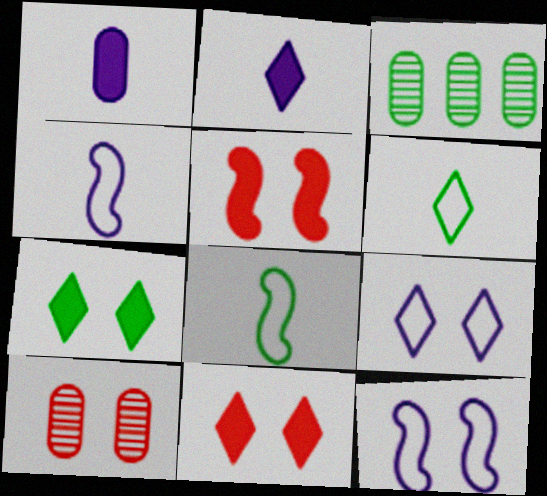[[3, 4, 11], 
[3, 7, 8], 
[7, 10, 12]]